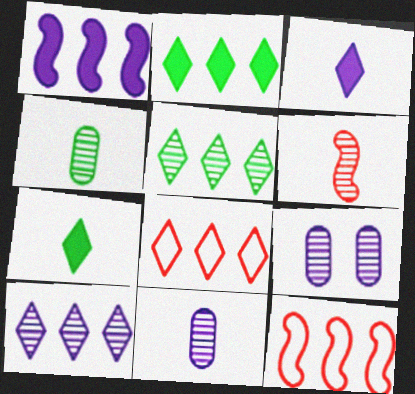[[2, 8, 10], 
[5, 6, 9], 
[7, 9, 12]]